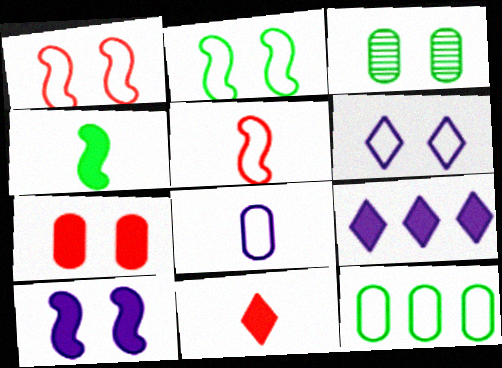[[3, 5, 9], 
[4, 7, 9], 
[5, 6, 12]]